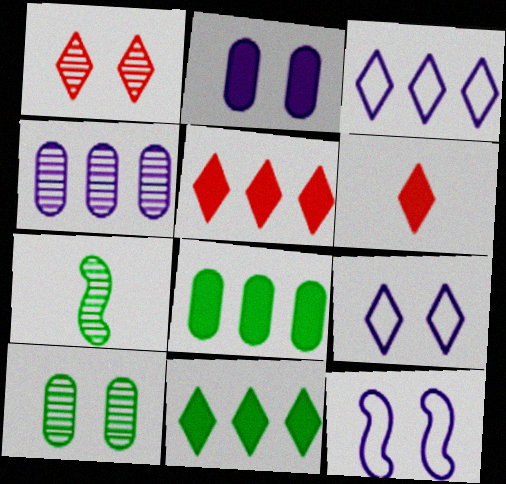[[1, 4, 7]]